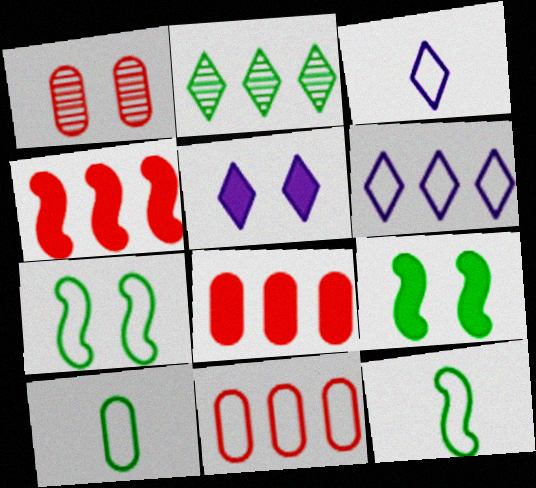[[1, 5, 7], 
[2, 9, 10], 
[3, 7, 11]]